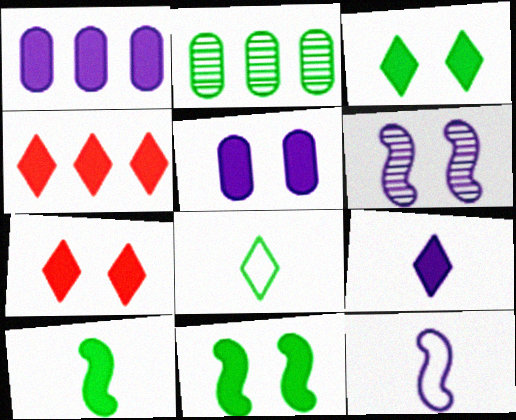[[1, 7, 10], 
[2, 7, 12], 
[2, 8, 11], 
[3, 4, 9], 
[4, 5, 10], 
[5, 7, 11]]